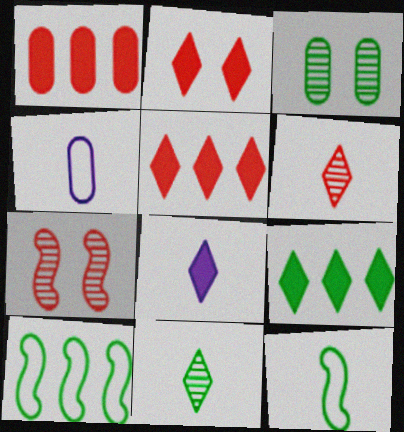[[1, 3, 4], 
[2, 8, 9], 
[3, 9, 12], 
[4, 7, 9]]